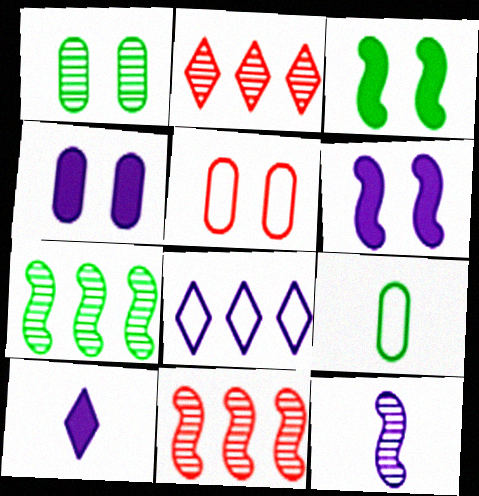[[1, 2, 12], 
[1, 4, 5], 
[2, 6, 9], 
[4, 8, 12], 
[5, 7, 10]]